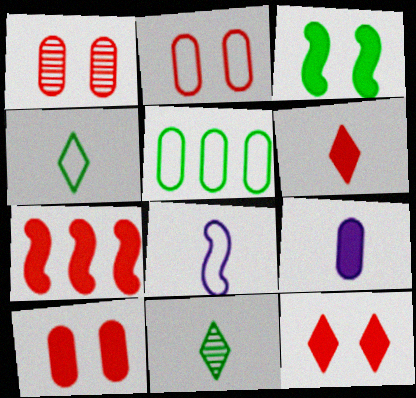[[1, 2, 10], 
[1, 5, 9], 
[3, 5, 11], 
[6, 7, 10]]